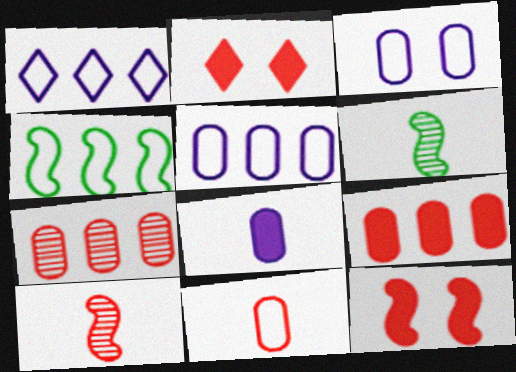[[2, 5, 6]]